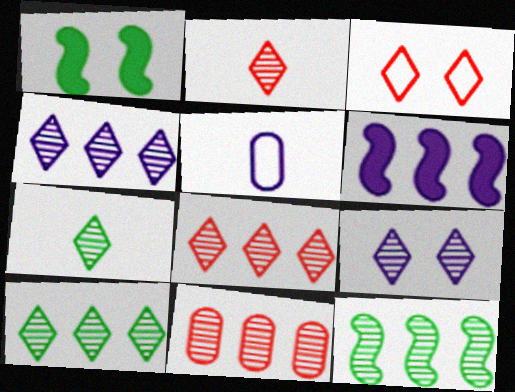[[1, 5, 8], 
[2, 9, 10], 
[4, 8, 10], 
[4, 11, 12], 
[5, 6, 9], 
[7, 8, 9]]